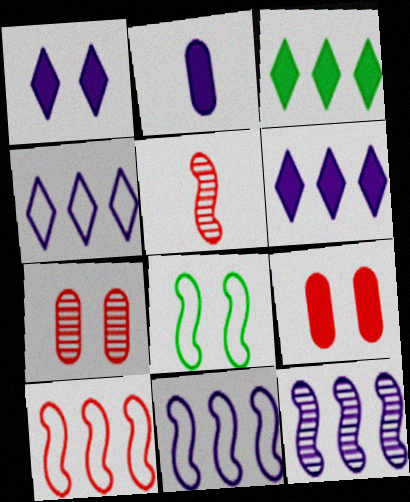[[1, 7, 8]]